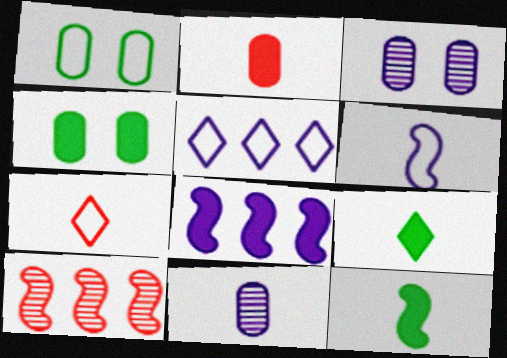[[7, 11, 12]]